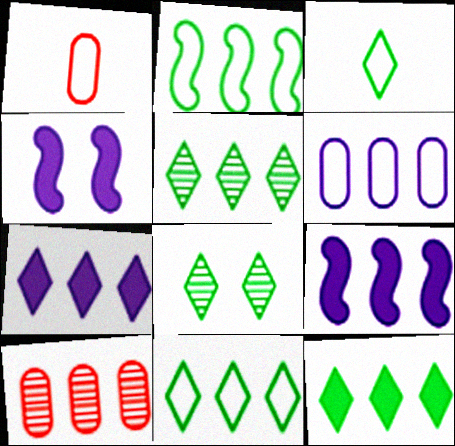[[1, 4, 5], 
[1, 8, 9], 
[2, 7, 10], 
[3, 4, 10], 
[3, 8, 12], 
[5, 11, 12], 
[9, 10, 11]]